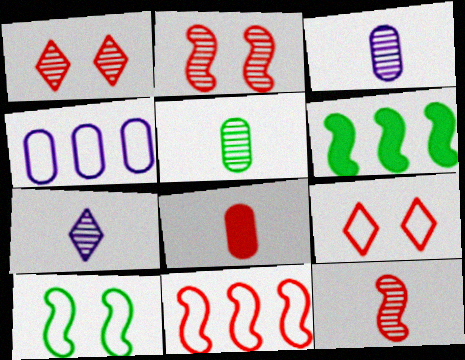[[1, 8, 11], 
[3, 6, 9], 
[5, 7, 12]]